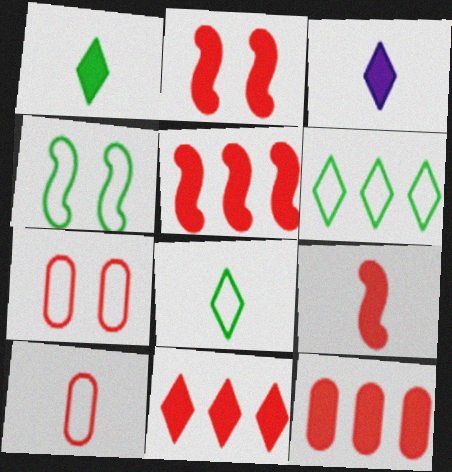[[2, 5, 9], 
[5, 11, 12]]